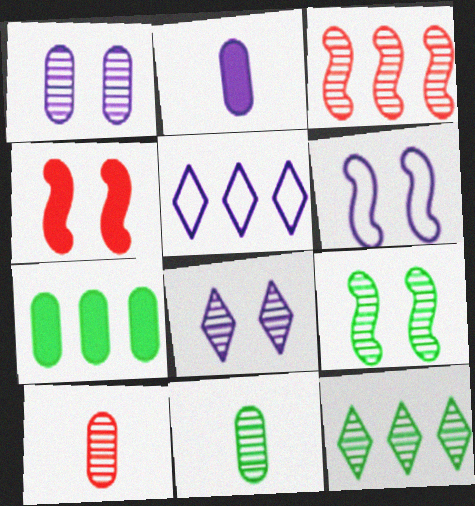[[3, 5, 7], 
[3, 8, 11], 
[4, 5, 11], 
[4, 6, 9], 
[9, 11, 12]]